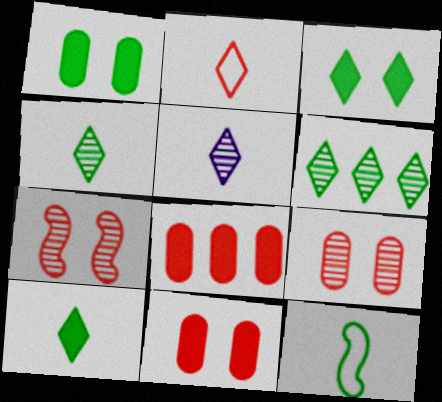[[1, 6, 12], 
[2, 5, 10], 
[2, 7, 8]]